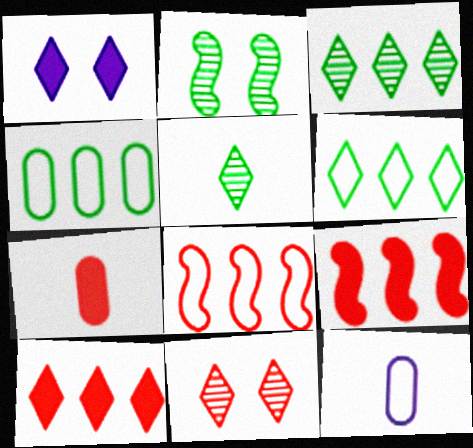[[2, 10, 12], 
[7, 8, 11]]